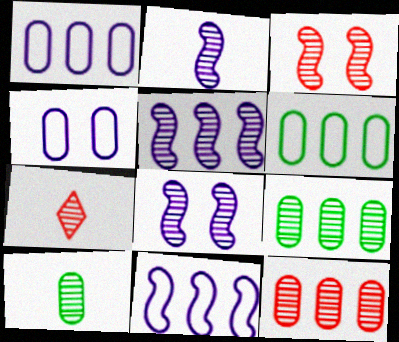[[2, 5, 8], 
[2, 7, 10], 
[3, 7, 12], 
[7, 8, 9]]